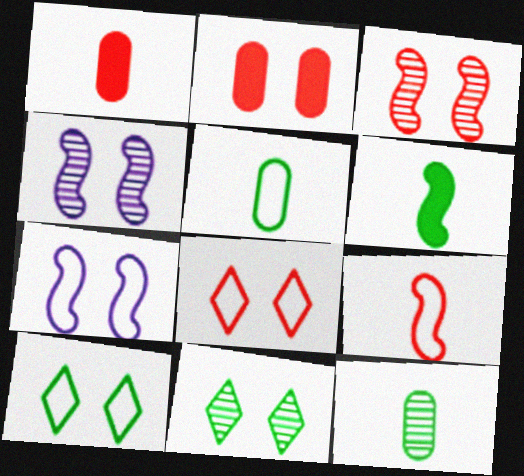[[2, 3, 8], 
[2, 4, 10], 
[2, 7, 11]]